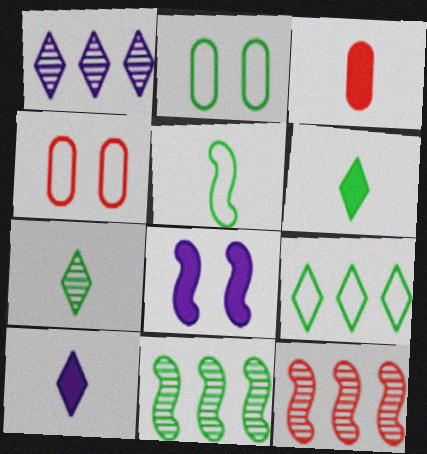[[2, 5, 9], 
[2, 6, 11], 
[2, 10, 12], 
[4, 10, 11], 
[5, 8, 12]]